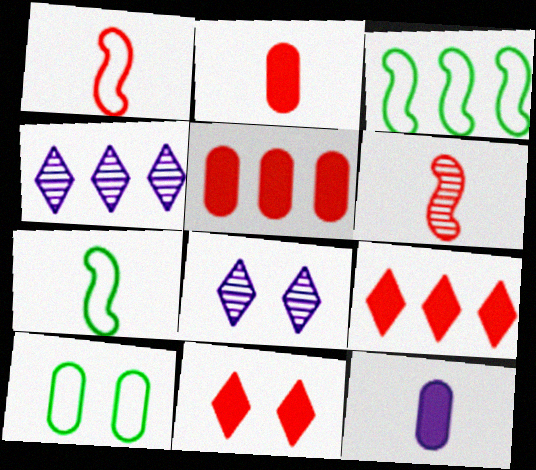[[2, 3, 8], 
[3, 4, 5], 
[5, 7, 8]]